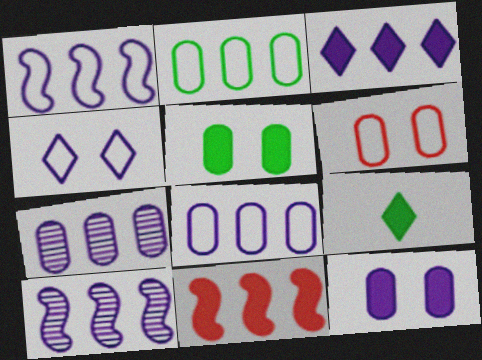[[1, 3, 7], 
[3, 8, 10], 
[6, 9, 10], 
[9, 11, 12]]